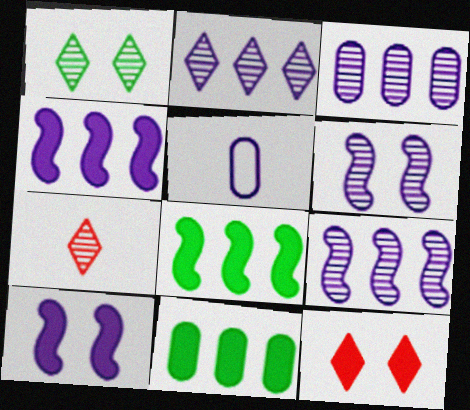[[1, 2, 7], 
[2, 3, 9], 
[2, 5, 10]]